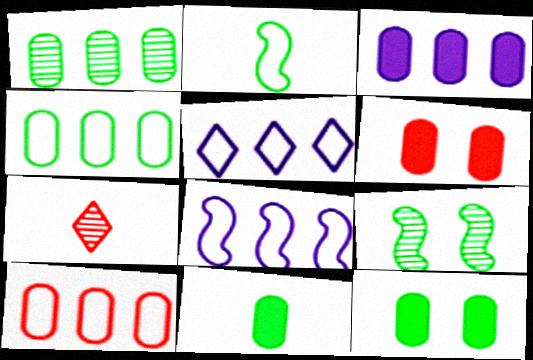[[1, 3, 10], 
[3, 6, 11], 
[7, 8, 12]]